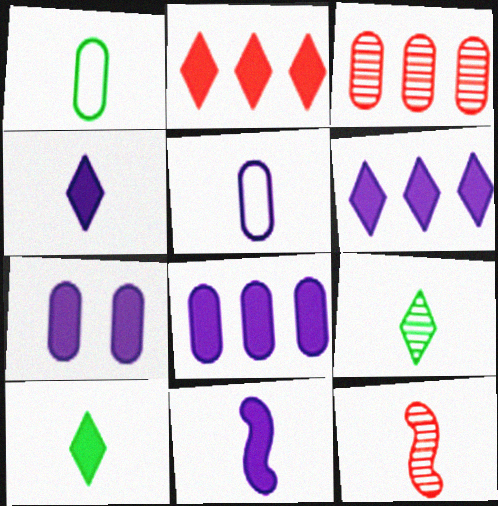[[1, 3, 7], 
[1, 4, 12], 
[5, 10, 12], 
[6, 7, 11]]